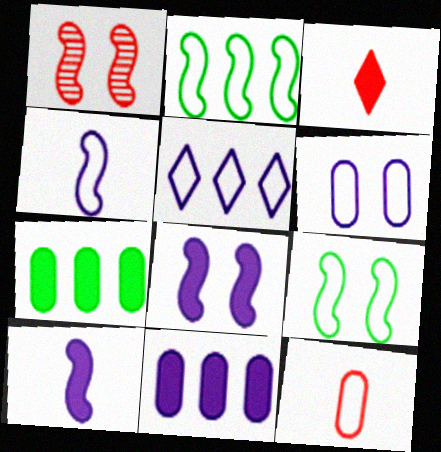[[1, 2, 10], 
[1, 8, 9], 
[3, 7, 8], 
[4, 5, 6], 
[5, 9, 12]]